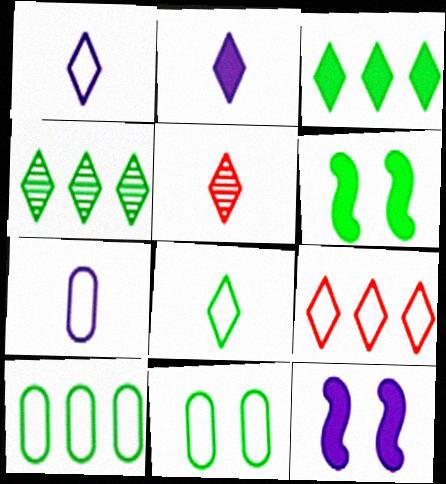[[2, 5, 8], 
[5, 10, 12]]